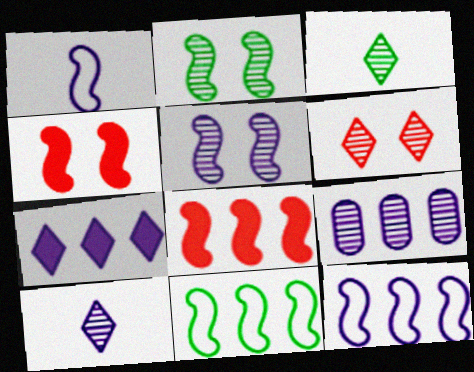[[1, 2, 8], 
[5, 9, 10], 
[7, 9, 12]]